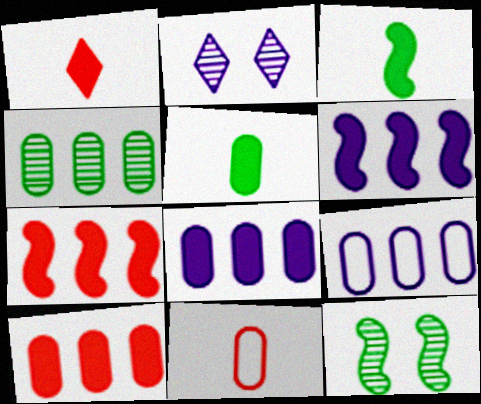[[1, 9, 12], 
[4, 9, 10]]